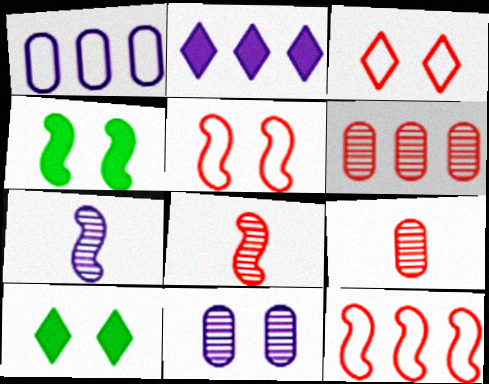[[1, 8, 10], 
[3, 4, 11], 
[4, 7, 12], 
[5, 10, 11]]